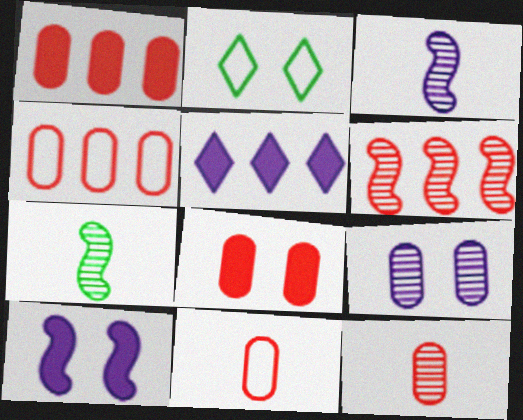[[1, 2, 3], 
[4, 8, 12]]